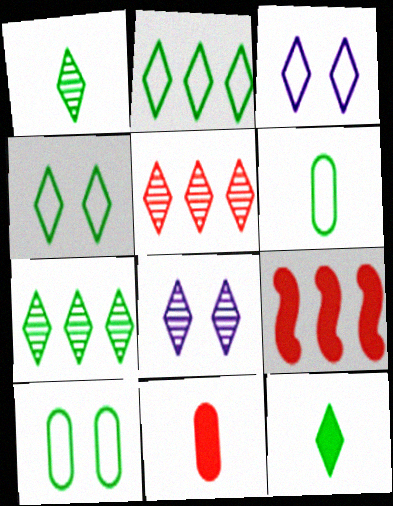[[1, 5, 8], 
[3, 5, 12], 
[4, 7, 12], 
[6, 8, 9]]